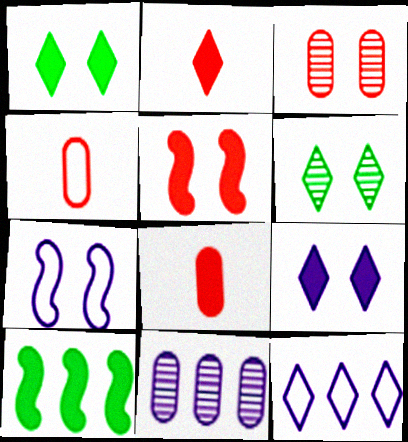[[1, 3, 7], 
[2, 6, 12], 
[8, 9, 10]]